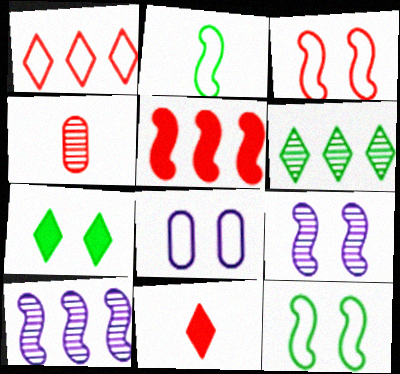[[1, 2, 8], 
[2, 5, 9], 
[4, 6, 9]]